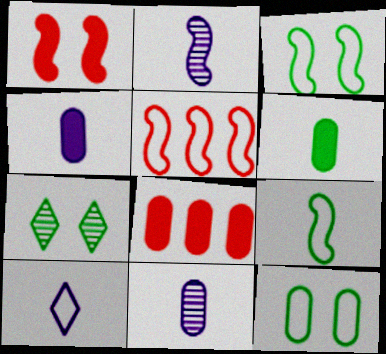[[2, 4, 10], 
[4, 5, 7], 
[5, 10, 12], 
[8, 11, 12]]